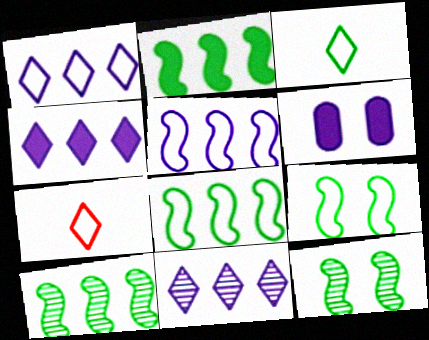[[1, 4, 11], 
[2, 8, 10], 
[6, 7, 10]]